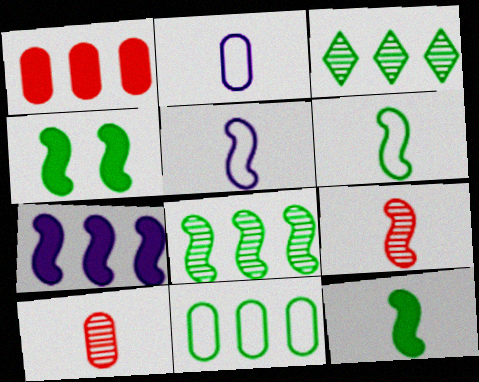[[4, 6, 8], 
[5, 9, 12]]